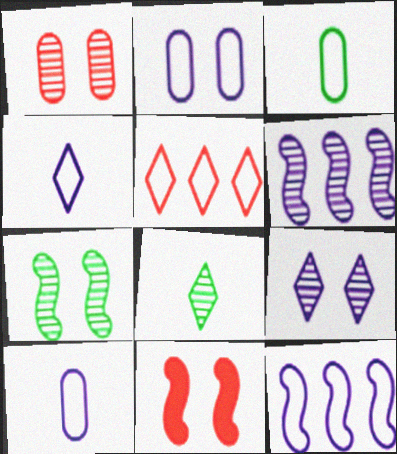[[1, 6, 8], 
[1, 7, 9], 
[2, 4, 12]]